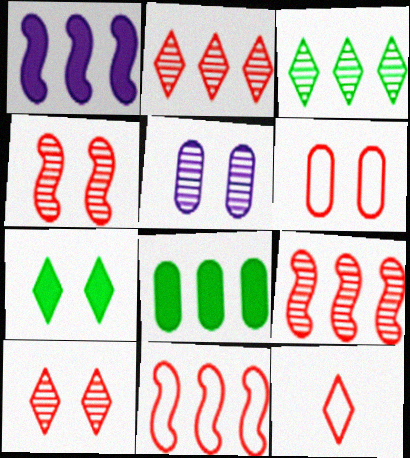[[6, 11, 12]]